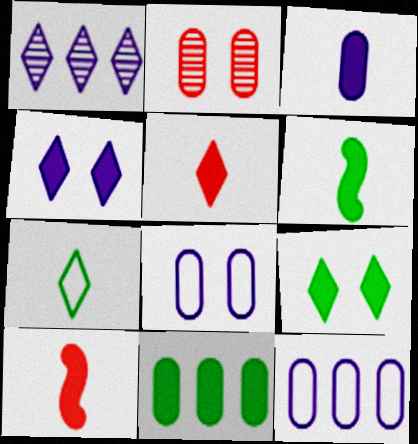[[3, 5, 6], 
[4, 10, 11], 
[6, 9, 11]]